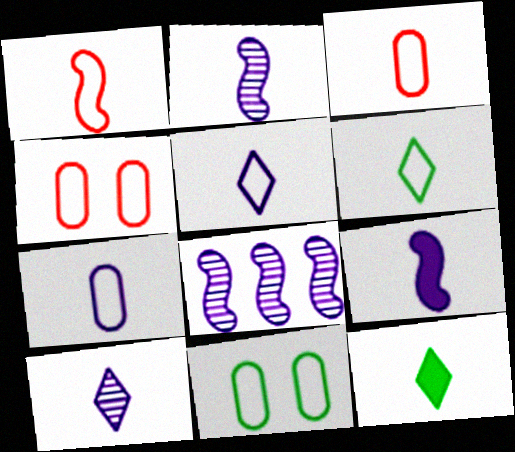[[1, 6, 7], 
[2, 3, 12], 
[4, 8, 12], 
[7, 9, 10]]